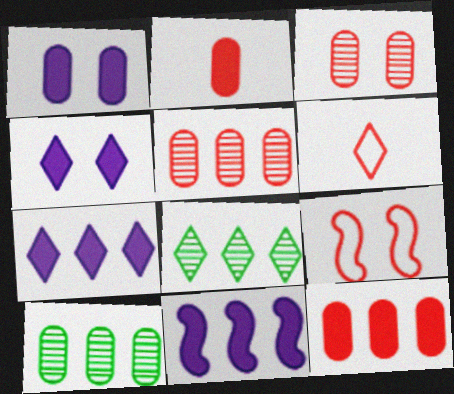[[4, 6, 8]]